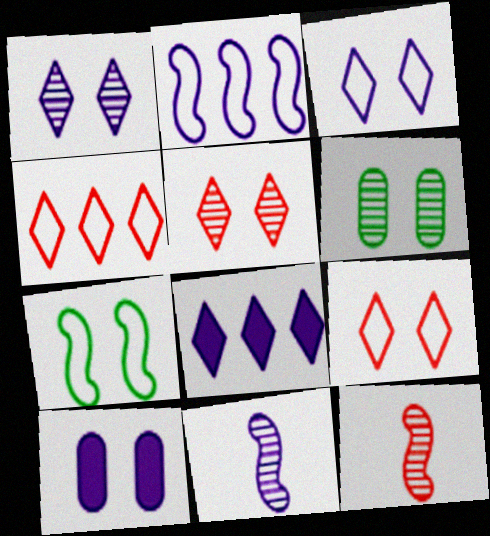[[5, 7, 10]]